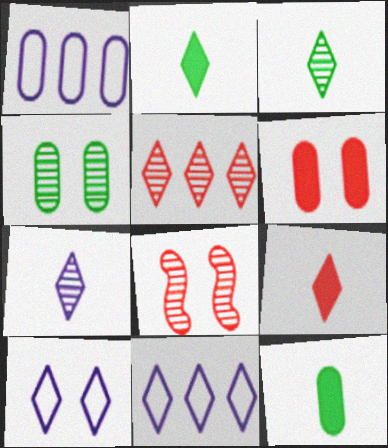[[1, 2, 8], 
[2, 5, 10], 
[8, 11, 12]]